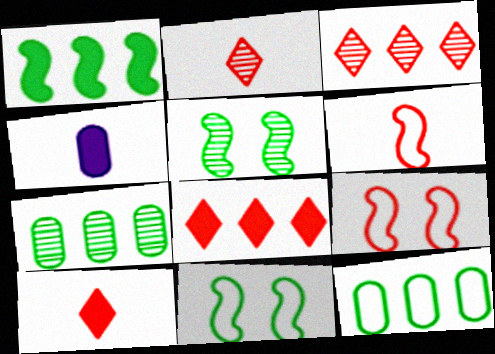[[3, 4, 11]]